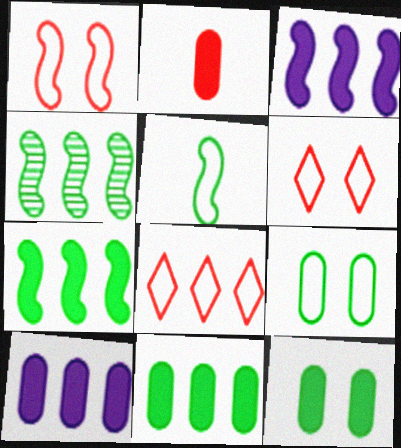[[2, 10, 12], 
[4, 8, 10]]